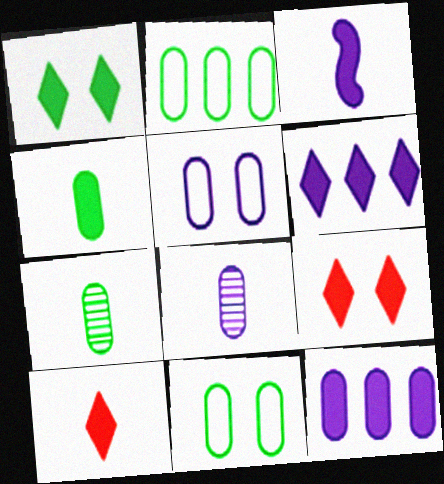[[1, 6, 10], 
[3, 4, 10], 
[5, 8, 12]]